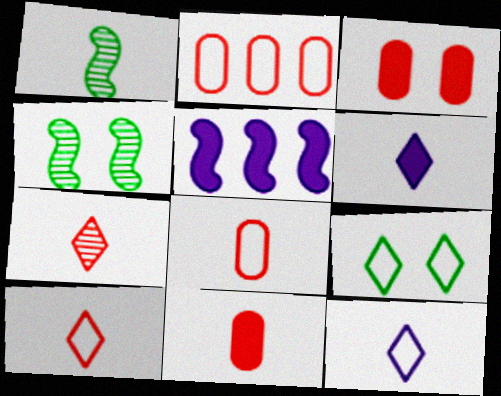[[1, 6, 8], 
[1, 11, 12], 
[2, 4, 6]]